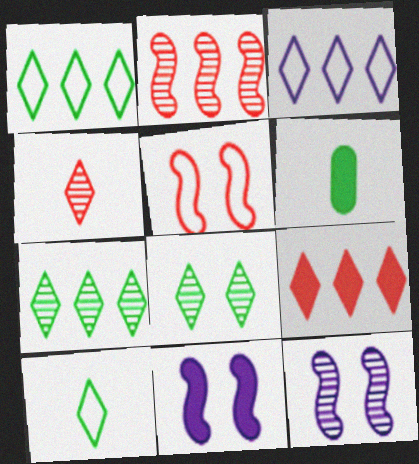[[3, 7, 9], 
[6, 9, 11]]